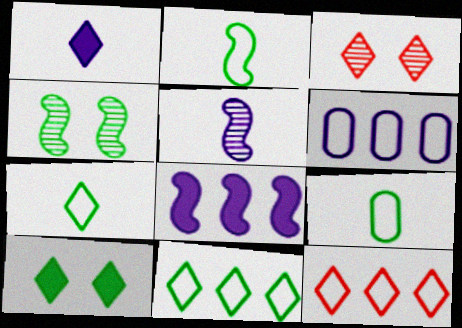[[1, 3, 11], 
[2, 7, 9], 
[3, 8, 9]]